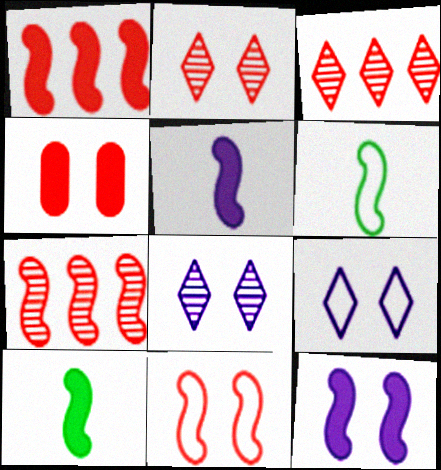[[1, 10, 12], 
[2, 4, 11], 
[6, 7, 12]]